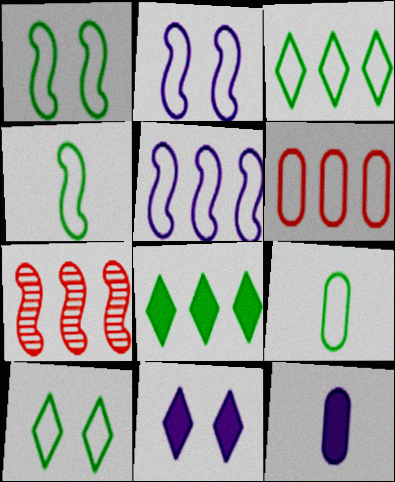[[1, 3, 9], 
[3, 5, 6], 
[7, 9, 11], 
[7, 10, 12]]